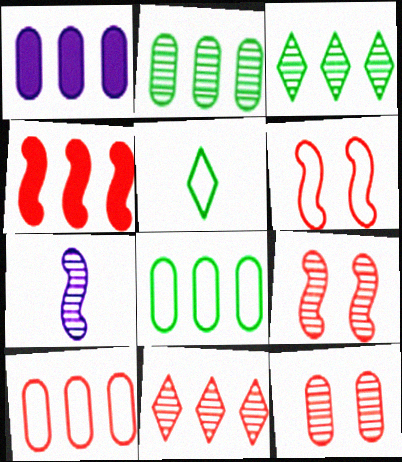[[1, 2, 10], 
[1, 5, 9], 
[3, 7, 12], 
[4, 10, 11]]